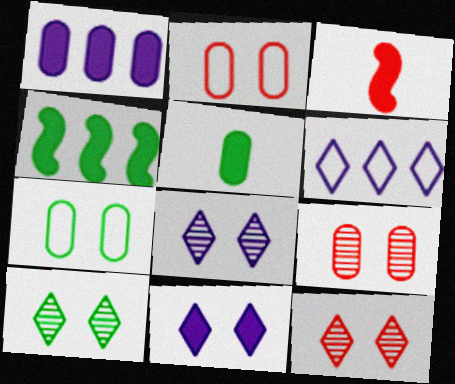[[8, 10, 12]]